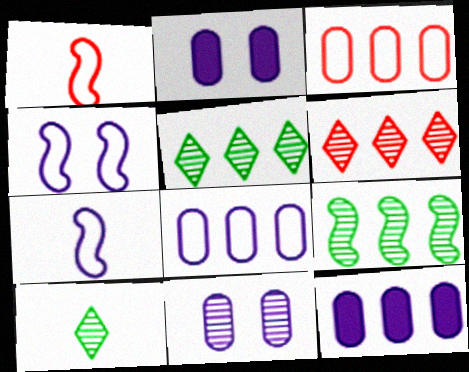[[1, 2, 5]]